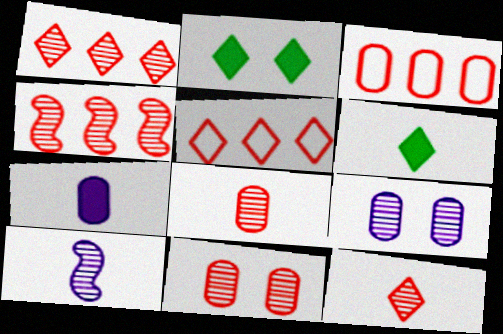[[2, 3, 10], 
[4, 11, 12]]